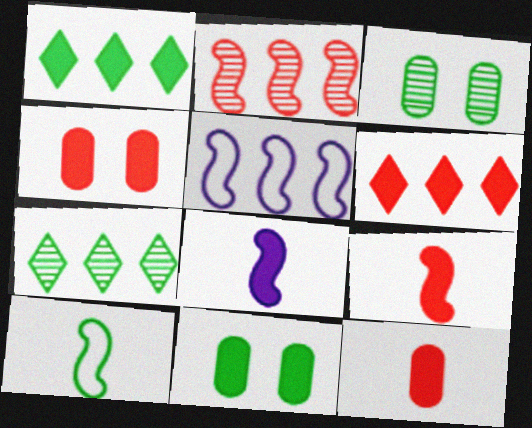[[1, 3, 10], 
[1, 4, 8], 
[4, 6, 9], 
[6, 8, 11], 
[7, 10, 11]]